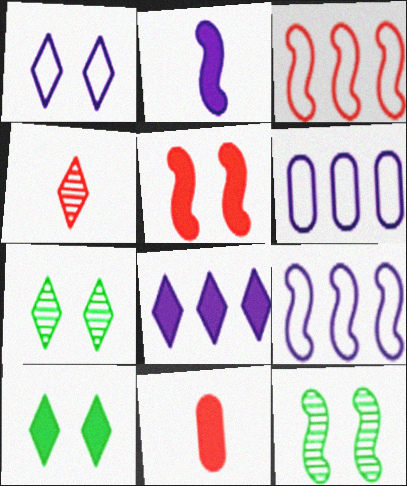[[2, 3, 12], 
[7, 9, 11]]